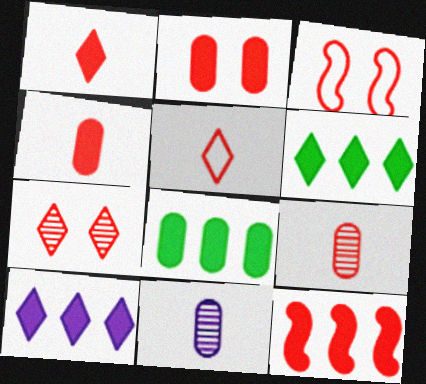[[1, 2, 12], 
[2, 3, 7], 
[3, 6, 11], 
[8, 10, 12]]